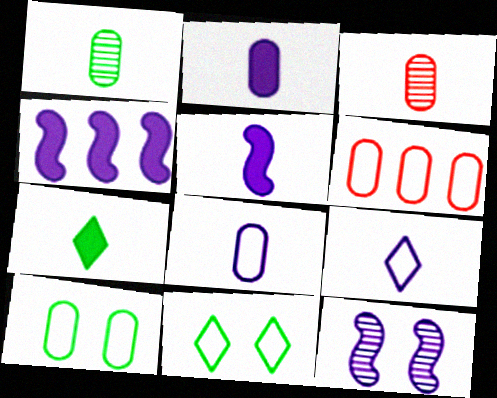[[3, 4, 11], 
[6, 7, 12], 
[6, 8, 10]]